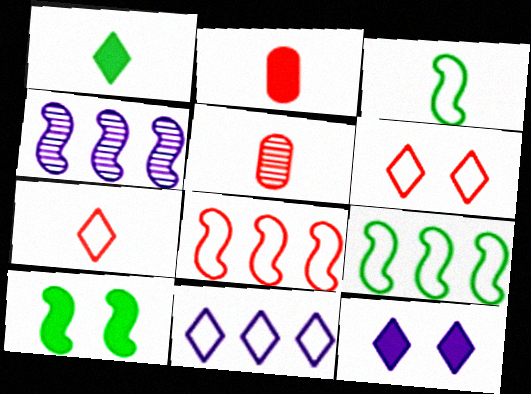[[5, 9, 12], 
[5, 10, 11]]